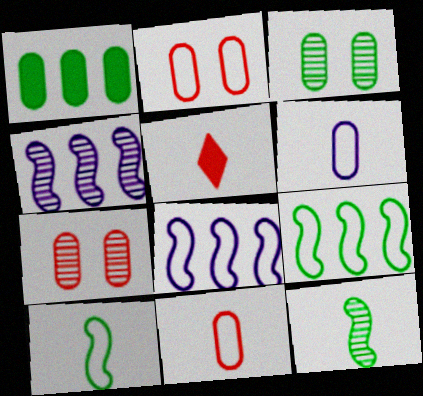[[1, 6, 7], 
[3, 5, 8], 
[5, 6, 12]]